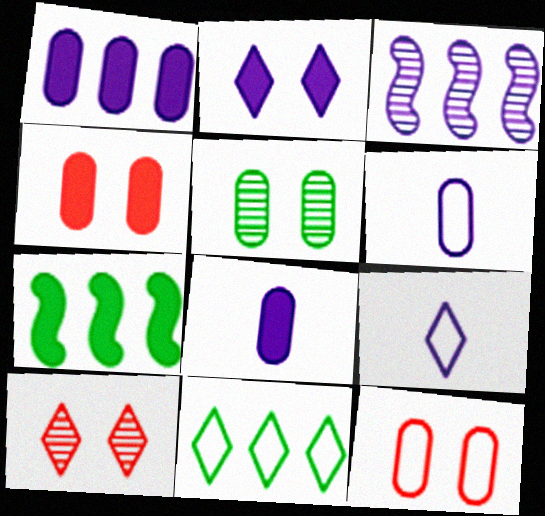[[2, 3, 6], 
[6, 7, 10]]